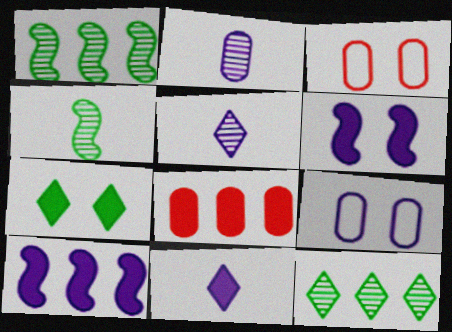[[1, 3, 11], 
[5, 9, 10]]